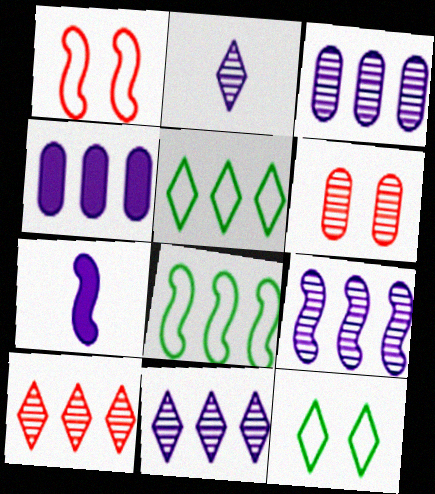[[3, 9, 11], 
[4, 8, 10], 
[5, 6, 7]]